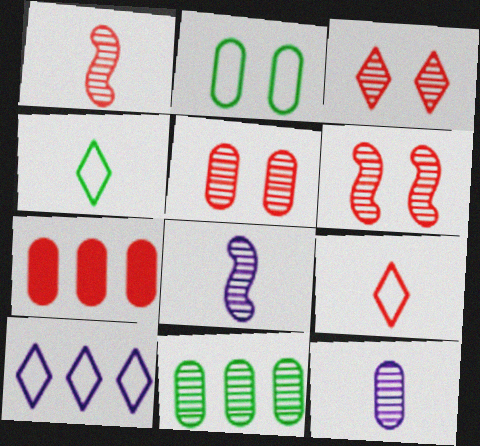[[2, 7, 12], 
[3, 5, 6], 
[3, 8, 11], 
[5, 11, 12], 
[6, 7, 9]]